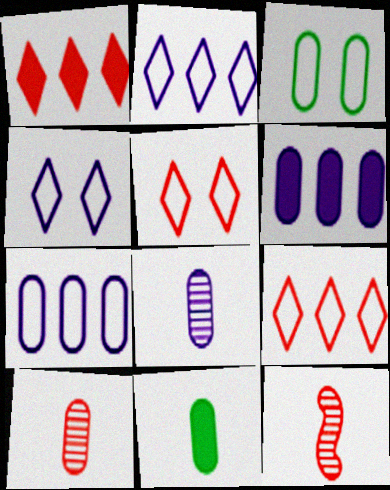[[3, 6, 10]]